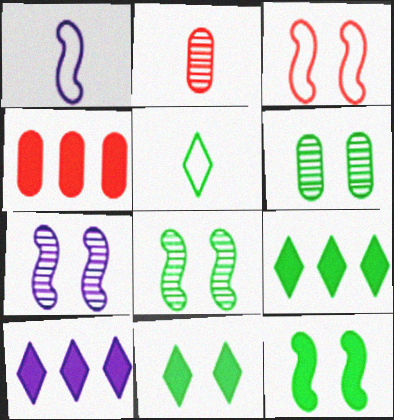[[3, 7, 12], 
[4, 5, 7]]